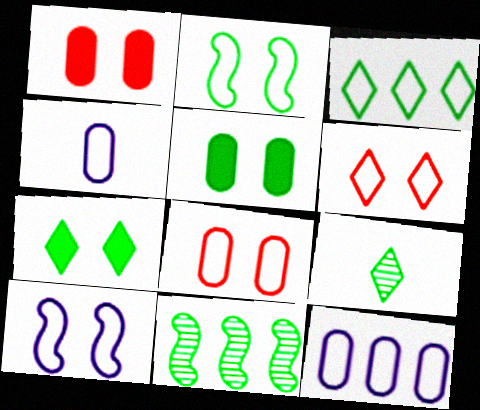[[3, 7, 9]]